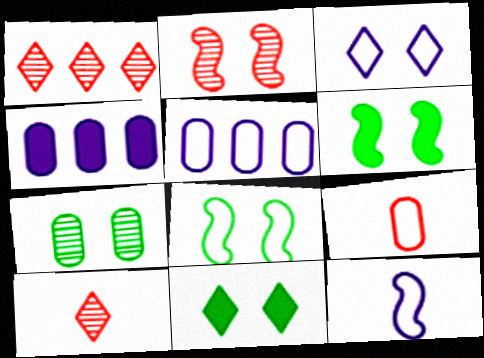[[3, 5, 12], 
[4, 7, 9], 
[4, 8, 10], 
[5, 6, 10], 
[7, 8, 11]]